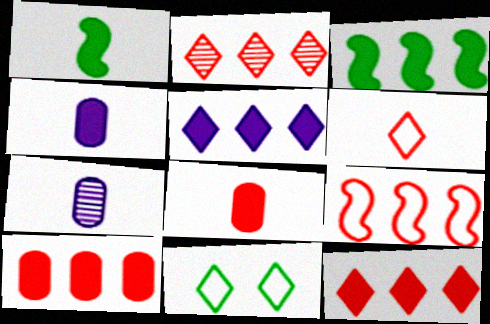[[1, 6, 7], 
[2, 9, 10], 
[3, 5, 10]]